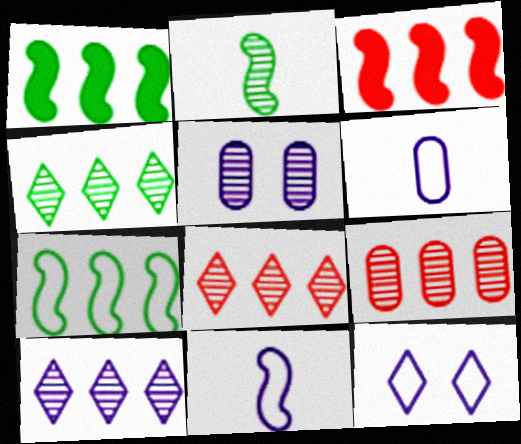[[2, 5, 8], 
[4, 8, 10]]